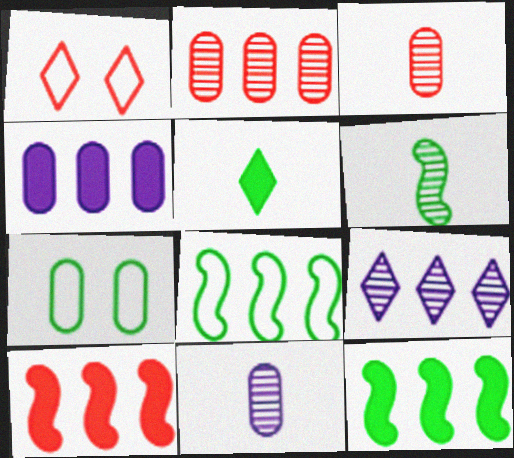[[1, 3, 10], 
[1, 4, 6], 
[1, 5, 9], 
[1, 11, 12], 
[3, 4, 7]]